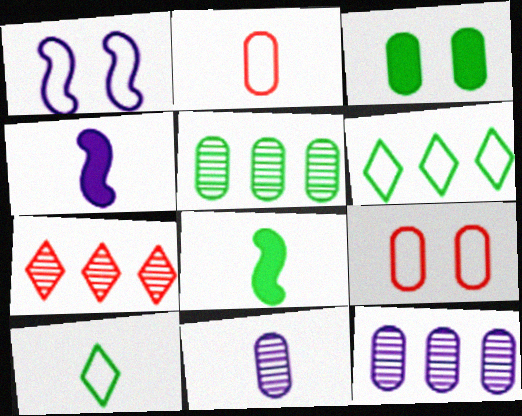[[1, 2, 6], 
[2, 3, 12]]